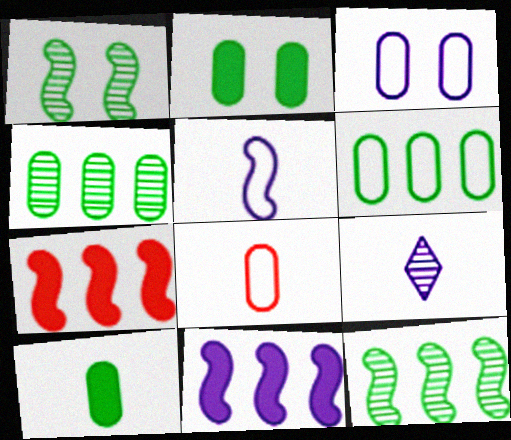[[1, 5, 7], 
[3, 6, 8], 
[3, 9, 11]]